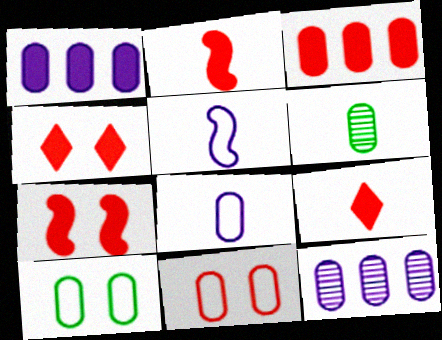[[1, 6, 11], 
[2, 3, 4], 
[3, 7, 9], 
[5, 6, 9]]